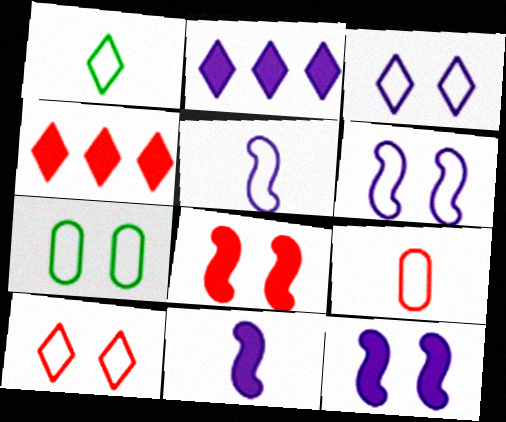[[1, 5, 9], 
[6, 7, 10]]